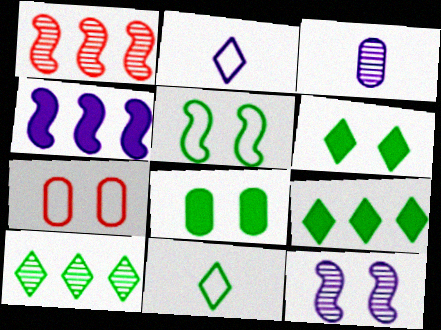[[1, 2, 8], 
[6, 7, 12], 
[6, 10, 11]]